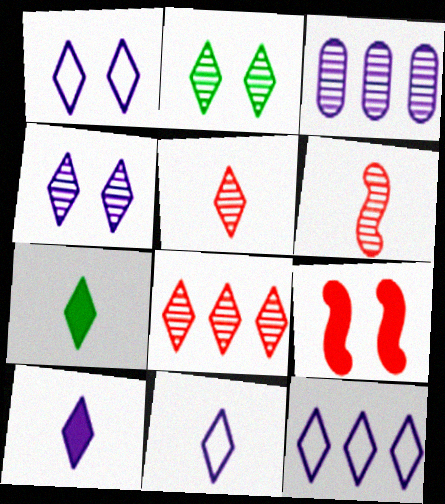[[1, 7, 8], 
[1, 11, 12], 
[2, 3, 6], 
[4, 10, 12], 
[5, 7, 11]]